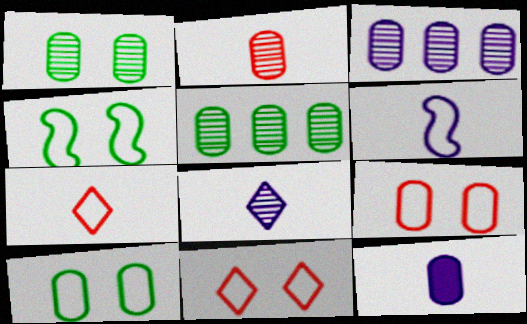[[1, 2, 3], 
[5, 9, 12], 
[6, 8, 12]]